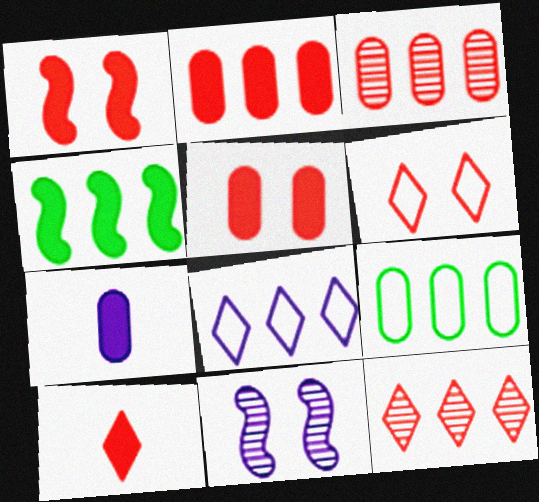[[1, 2, 10], 
[3, 4, 8], 
[6, 10, 12], 
[7, 8, 11], 
[9, 10, 11]]